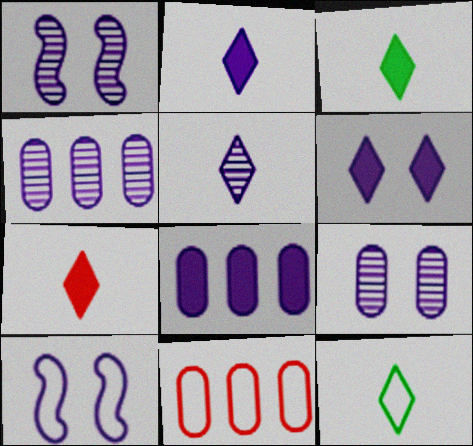[[1, 3, 11], 
[1, 4, 5], 
[2, 3, 7], 
[2, 4, 10], 
[5, 7, 12], 
[5, 8, 10], 
[6, 9, 10], 
[10, 11, 12]]